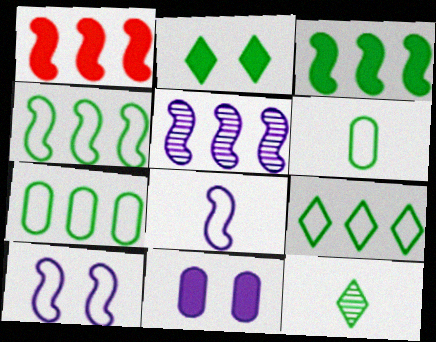[[1, 4, 5], 
[2, 9, 12], 
[4, 7, 9]]